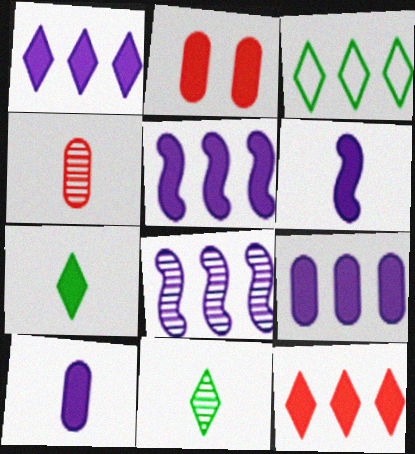[[1, 5, 9], 
[2, 5, 7]]